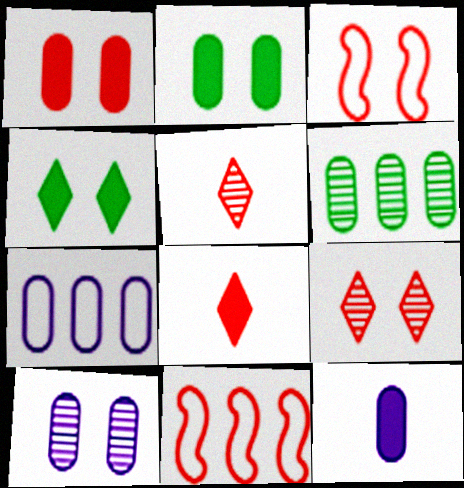[[1, 3, 9], 
[1, 5, 11], 
[3, 4, 10], 
[7, 10, 12]]